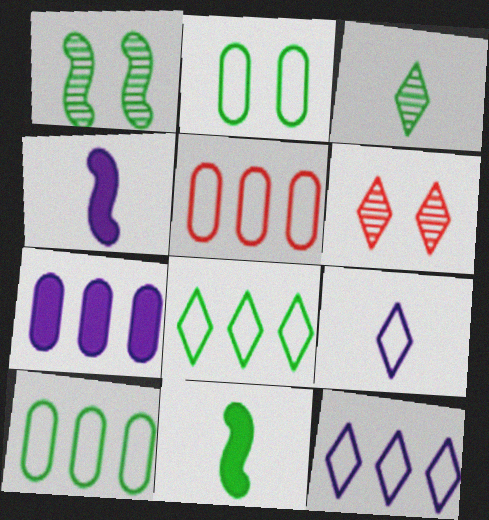[[4, 6, 10]]